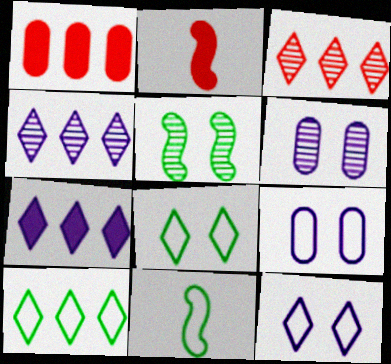[[2, 6, 10], 
[3, 7, 10]]